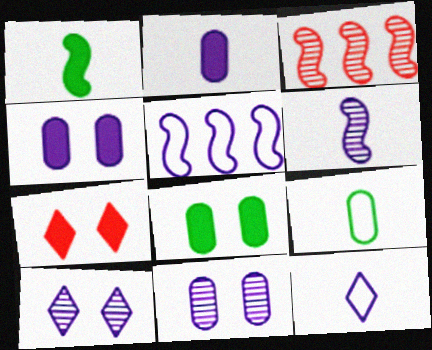[[2, 5, 10], 
[2, 6, 12], 
[3, 8, 12]]